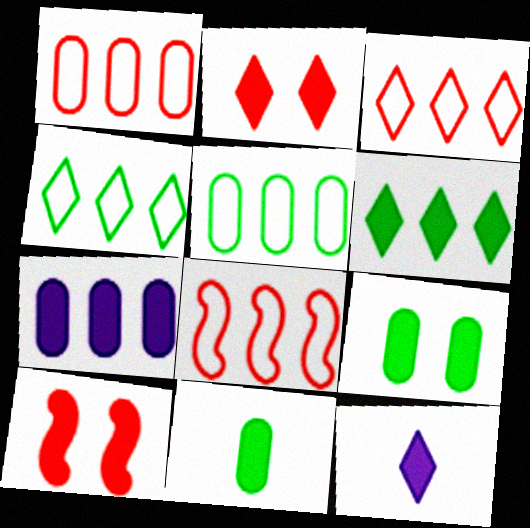[[1, 3, 8], 
[2, 6, 12]]